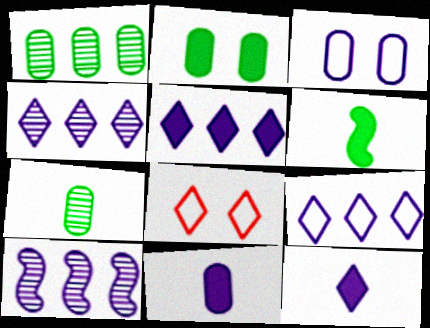[[3, 10, 12], 
[4, 5, 9]]